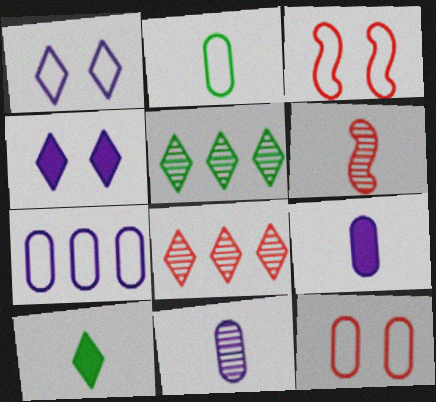[[1, 8, 10], 
[2, 7, 12], 
[3, 5, 9]]